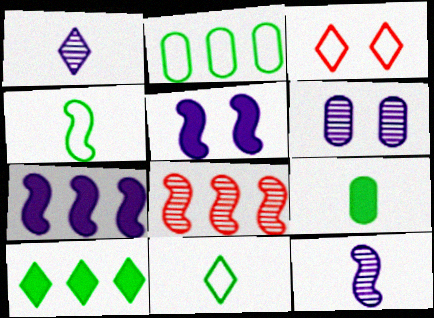[[1, 3, 10], 
[4, 5, 8]]